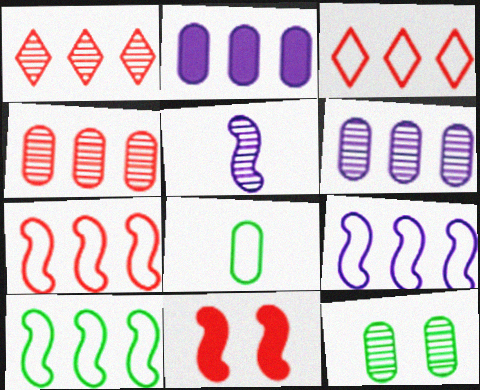[[1, 2, 10], 
[1, 5, 12], 
[5, 10, 11], 
[7, 9, 10]]